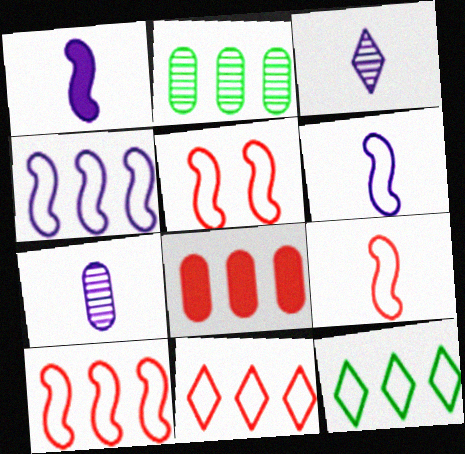[[5, 9, 10]]